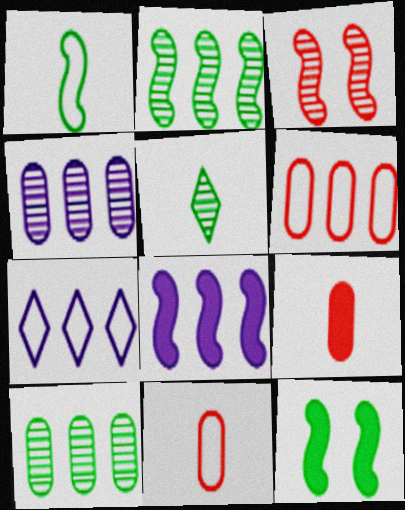[[1, 2, 12], 
[1, 3, 8], 
[3, 4, 5], 
[4, 7, 8]]